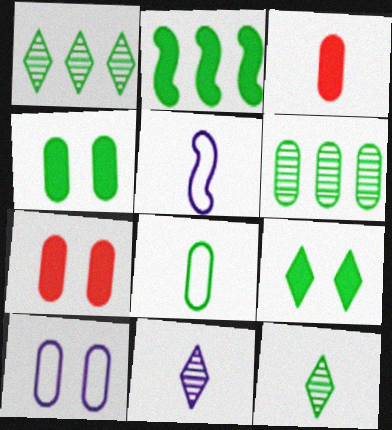[[1, 5, 7], 
[3, 5, 12], 
[3, 6, 10], 
[4, 6, 8]]